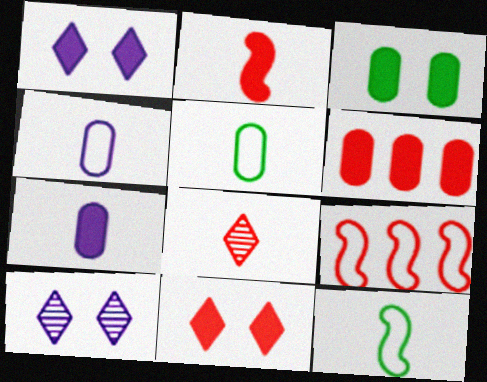[[2, 6, 11], 
[3, 6, 7], 
[6, 10, 12], 
[7, 8, 12]]